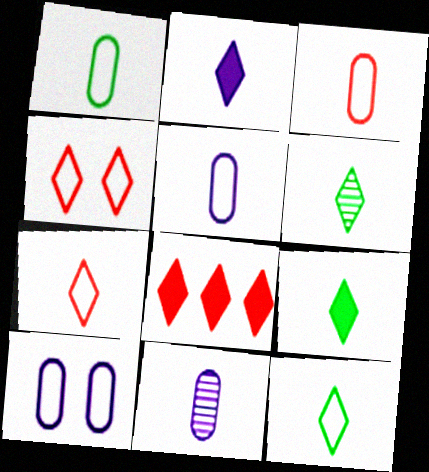[[1, 3, 5], 
[2, 6, 7], 
[6, 9, 12]]